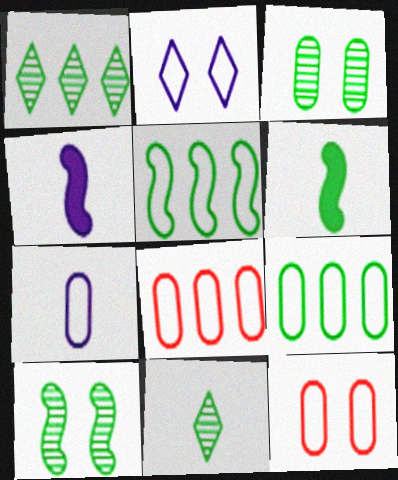[[1, 4, 12], 
[5, 6, 10], 
[7, 9, 12]]